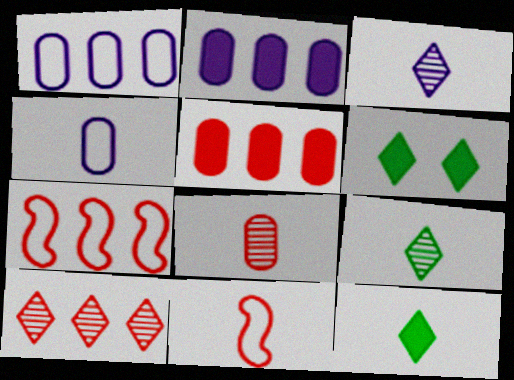[[5, 7, 10]]